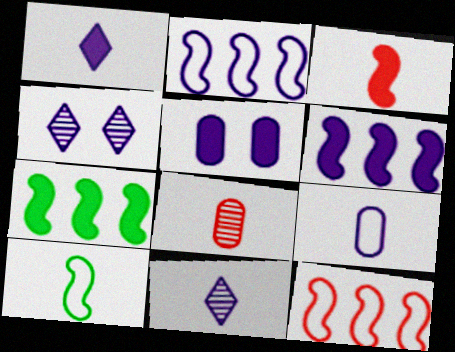[[1, 5, 6], 
[1, 8, 10], 
[2, 5, 11], 
[4, 6, 9]]